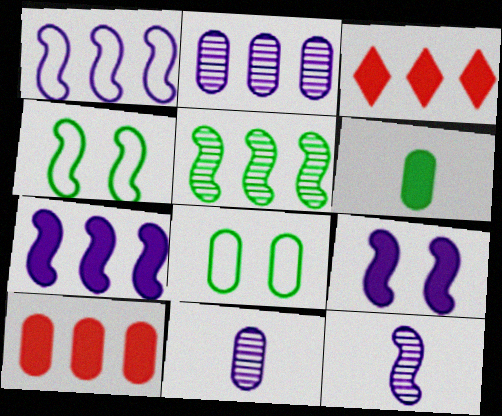[[1, 9, 12], 
[3, 4, 11], 
[3, 6, 9], 
[3, 8, 12], 
[8, 10, 11]]